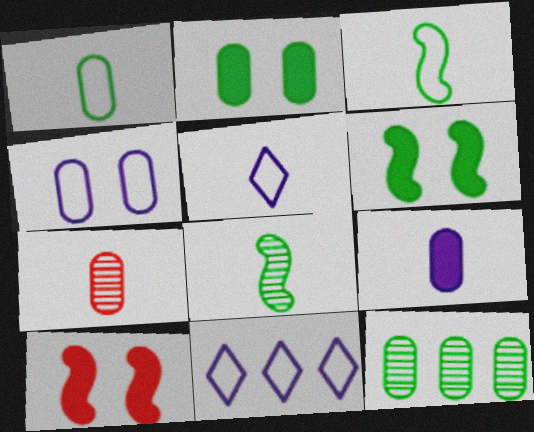[[1, 2, 12], 
[1, 7, 9], 
[5, 10, 12], 
[6, 7, 11]]